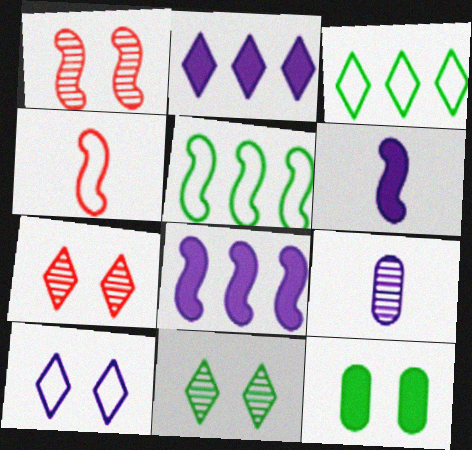[[1, 5, 6], 
[1, 10, 12], 
[8, 9, 10]]